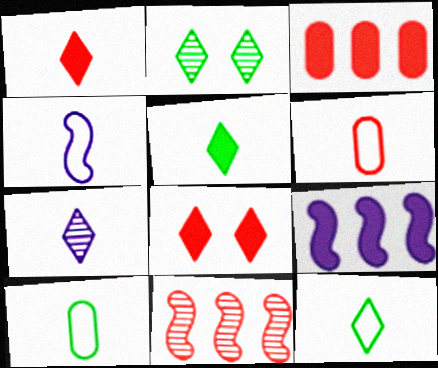[[1, 7, 12], 
[2, 3, 4], 
[2, 6, 9], 
[4, 6, 12], 
[6, 8, 11]]